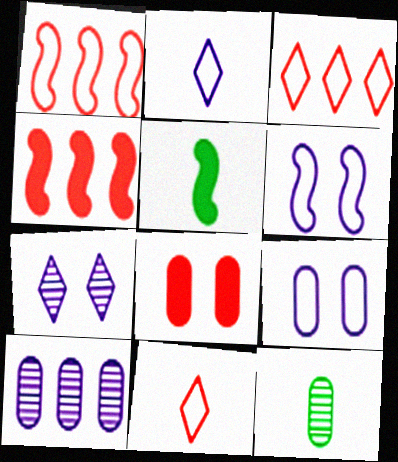[]